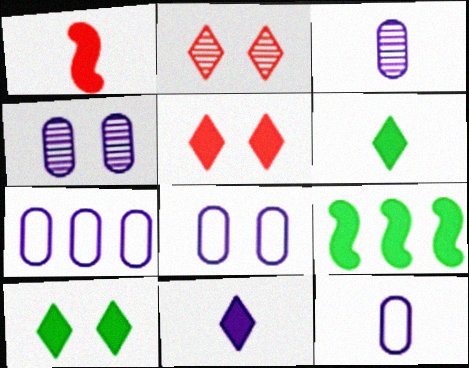[[2, 9, 12], 
[7, 8, 12]]